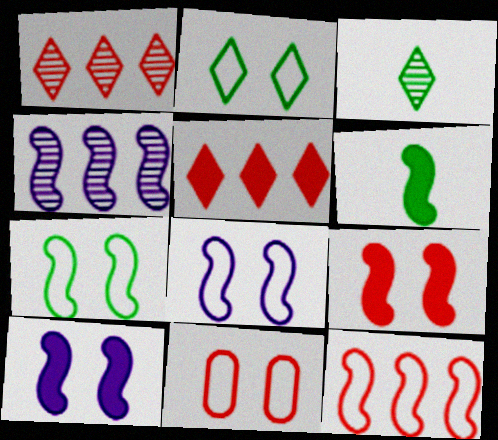[[2, 8, 11]]